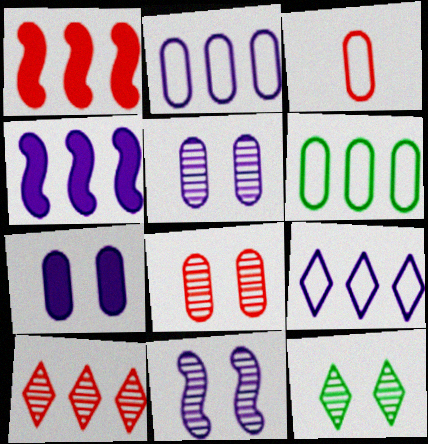[[3, 4, 12], 
[4, 6, 10], 
[8, 11, 12]]